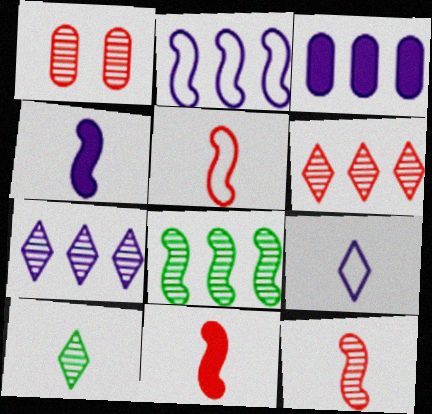[[1, 6, 12], 
[2, 3, 7], 
[5, 11, 12]]